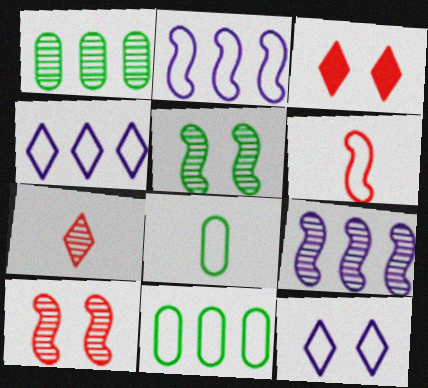[[3, 8, 9], 
[6, 11, 12]]